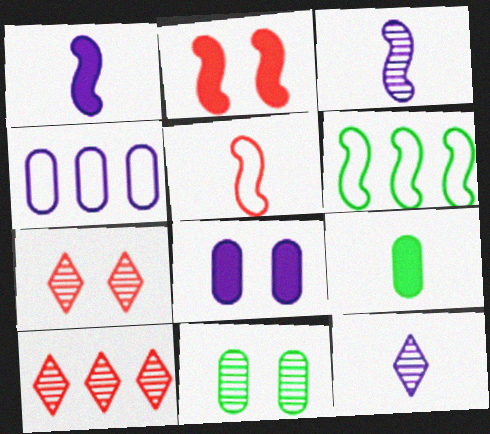[[2, 3, 6], 
[3, 10, 11], 
[5, 9, 12]]